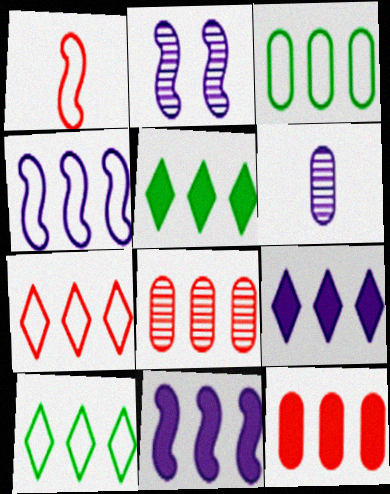[[3, 4, 7], 
[4, 5, 8], 
[5, 11, 12], 
[8, 10, 11]]